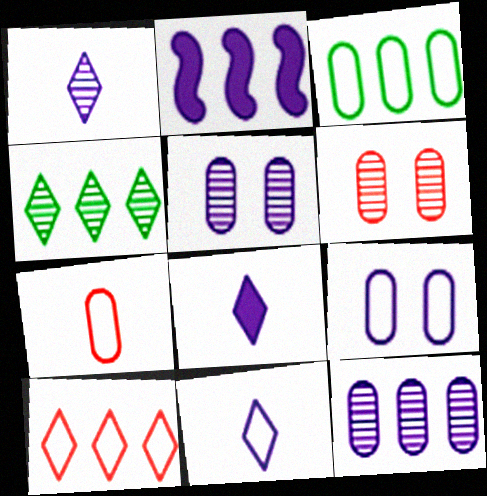[[1, 2, 9], 
[1, 8, 11], 
[2, 5, 11], 
[3, 7, 9]]